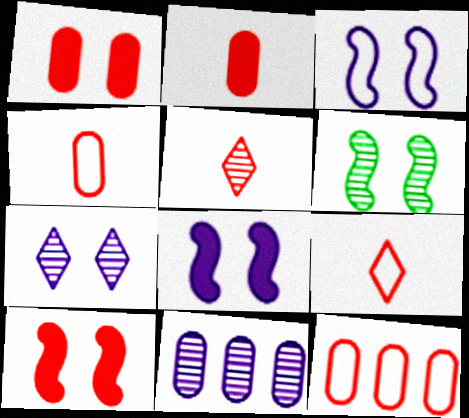[[3, 6, 10], 
[5, 6, 11], 
[5, 10, 12]]